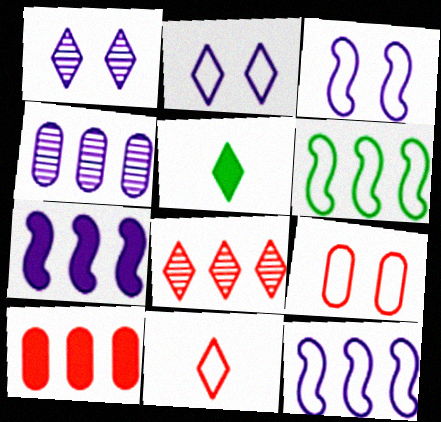[[2, 5, 8]]